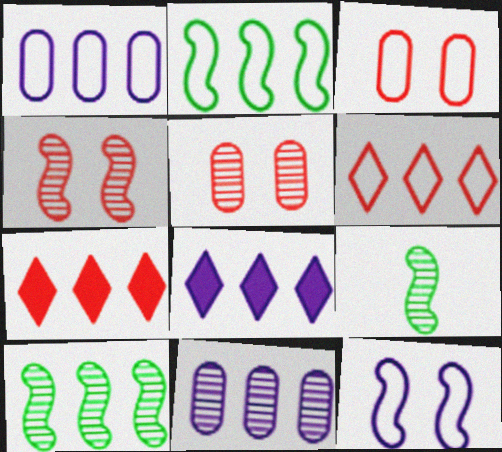[[1, 2, 6], 
[1, 7, 10], 
[2, 7, 11], 
[3, 8, 9]]